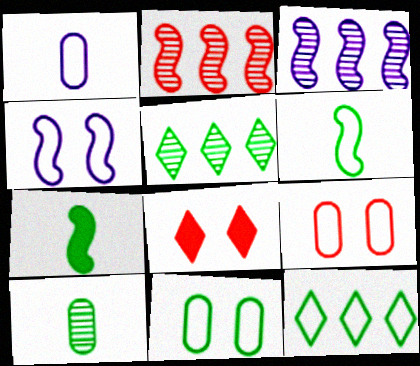[[2, 4, 7], 
[5, 7, 11], 
[6, 11, 12]]